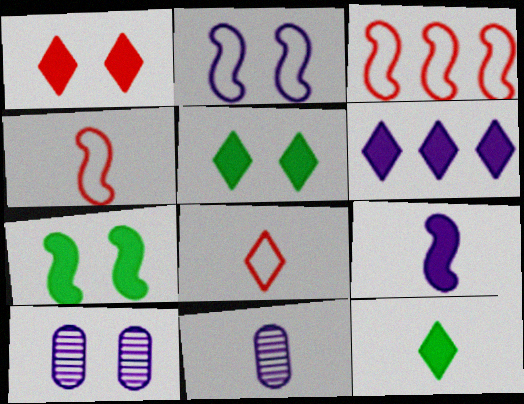[[1, 6, 12], 
[2, 6, 11], 
[3, 5, 11], 
[3, 10, 12], 
[4, 11, 12]]